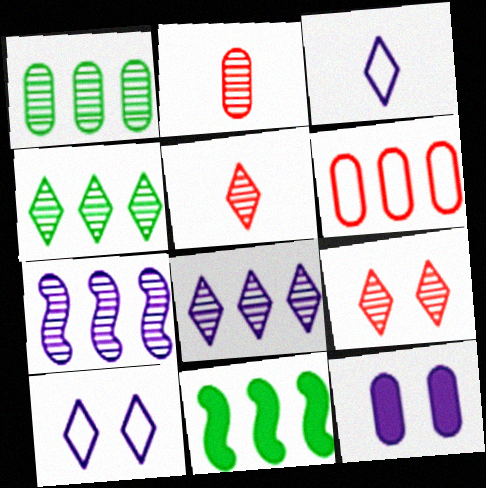[[2, 10, 11], 
[3, 7, 12], 
[6, 8, 11]]